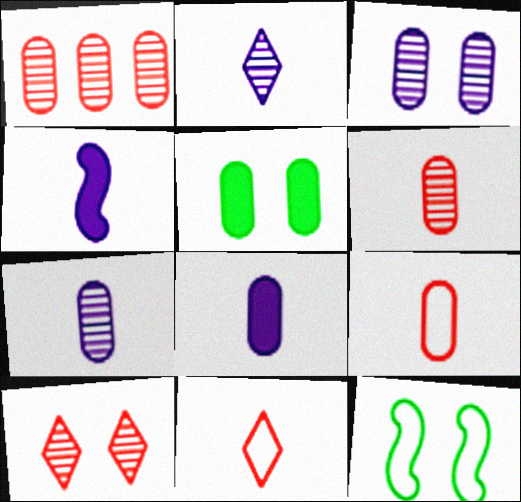[]